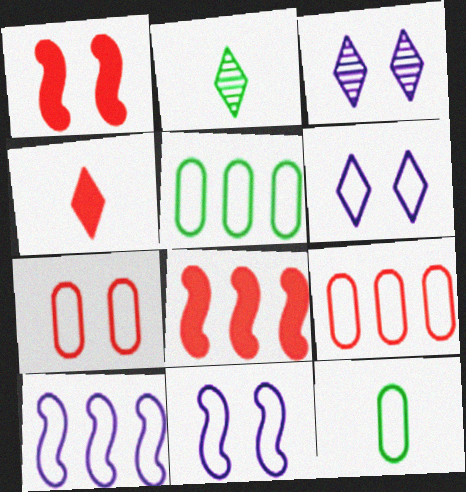[[3, 8, 12]]